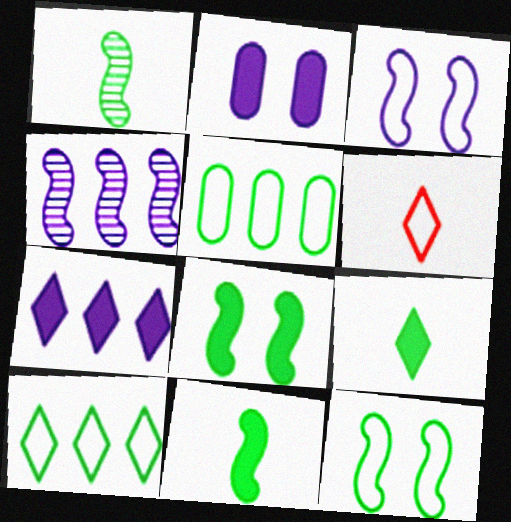[[3, 5, 6]]